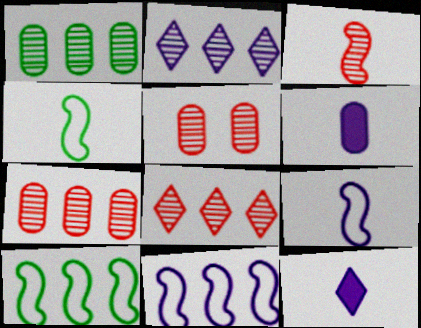[[3, 5, 8], 
[5, 10, 12]]